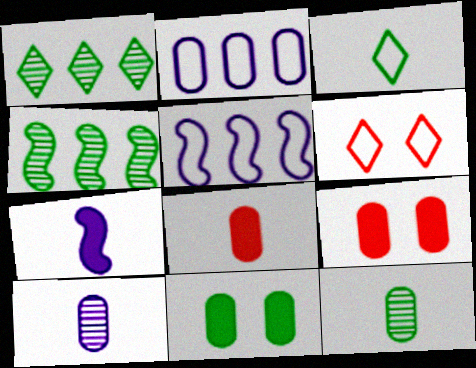[[2, 9, 12], 
[3, 4, 11]]